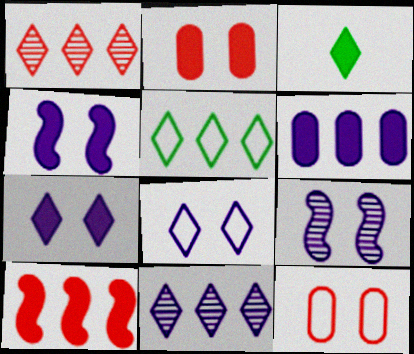[[1, 3, 8]]